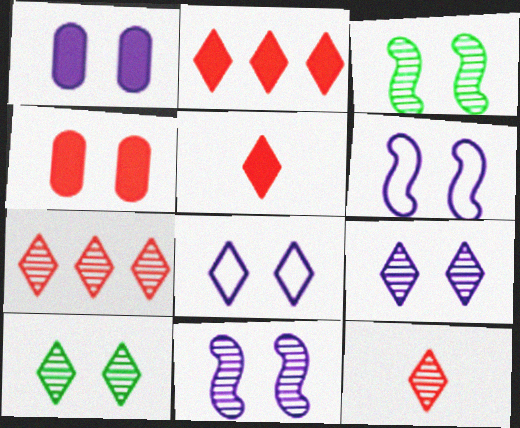[[1, 6, 9], 
[1, 8, 11], 
[3, 4, 8], 
[4, 6, 10]]